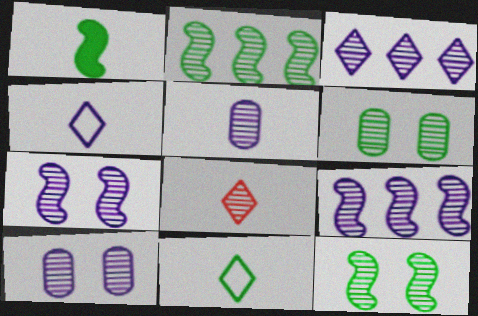[[2, 8, 10], 
[3, 5, 7], 
[6, 8, 9]]